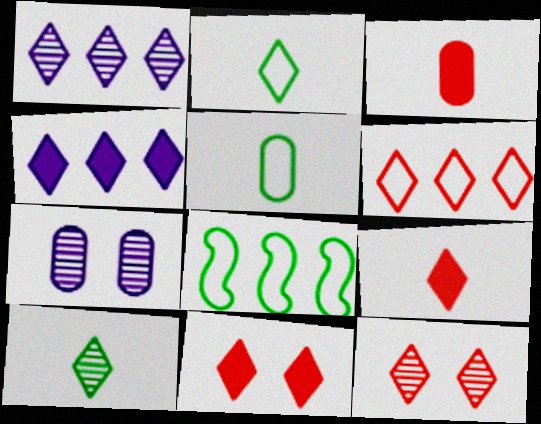[[1, 2, 11], 
[1, 10, 12], 
[2, 4, 12], 
[6, 9, 12], 
[7, 8, 9]]